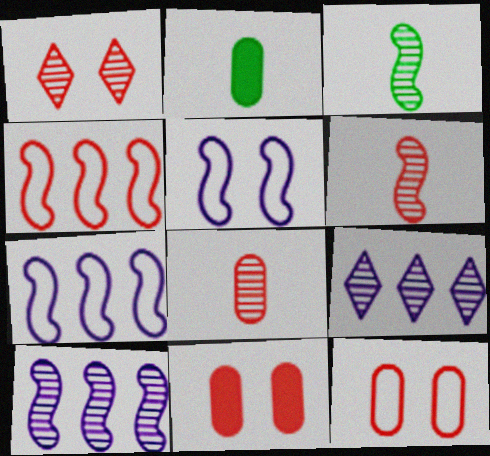[[1, 2, 7]]